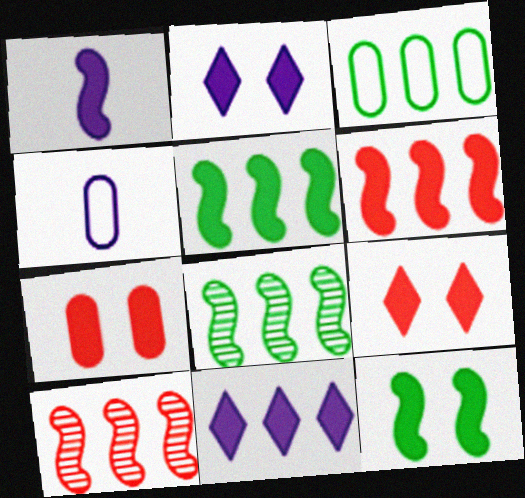[[1, 6, 12], 
[2, 7, 12], 
[3, 10, 11], 
[4, 8, 9]]